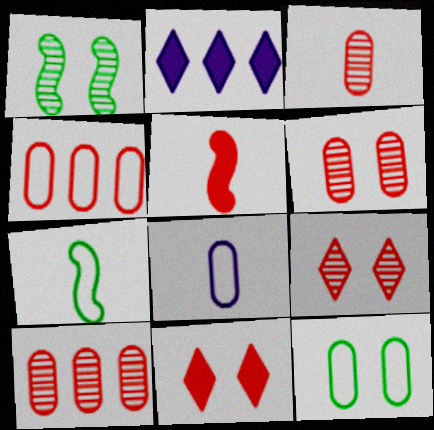[[2, 6, 7], 
[3, 6, 10], 
[4, 5, 9], 
[4, 8, 12]]